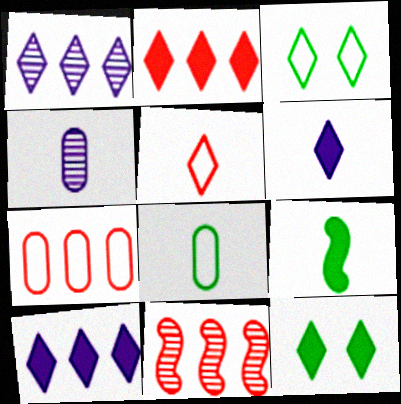[[1, 5, 12], 
[2, 6, 12], 
[2, 7, 11], 
[4, 5, 9]]